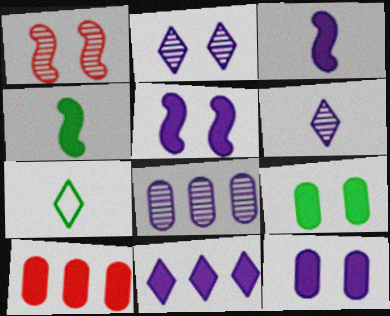[[3, 11, 12]]